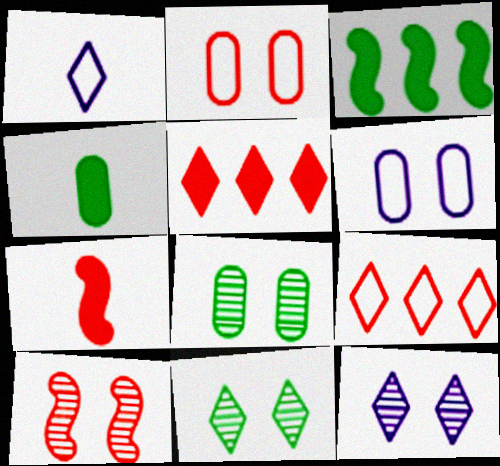[[1, 5, 11], 
[8, 10, 12]]